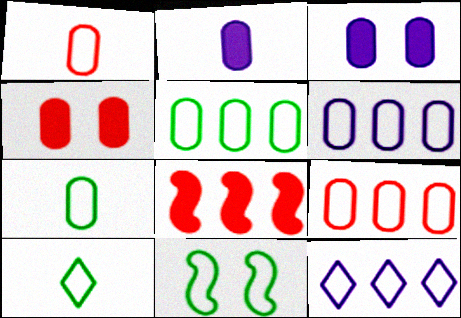[[1, 11, 12], 
[5, 6, 9], 
[5, 10, 11]]